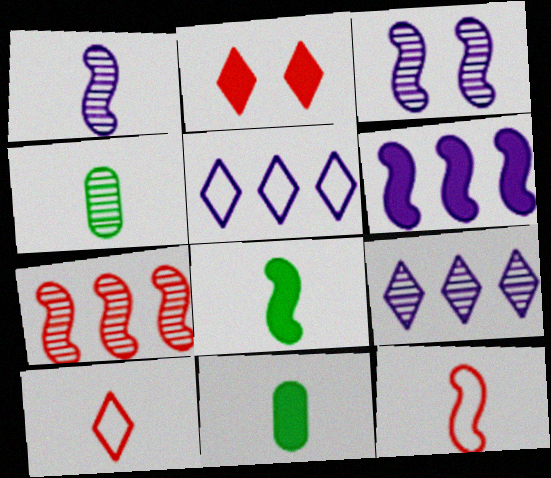[[1, 8, 12], 
[1, 10, 11], 
[2, 6, 11]]